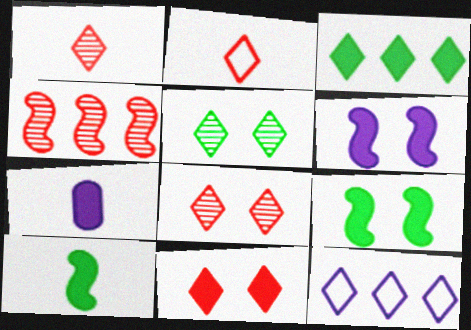[]